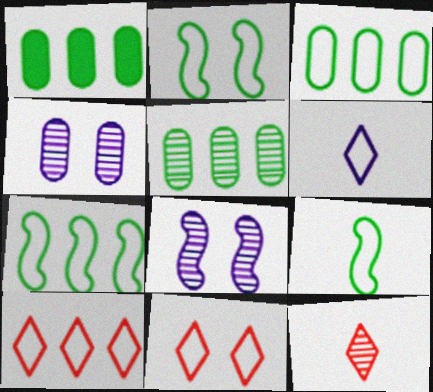[[1, 3, 5], 
[2, 7, 9], 
[5, 8, 12]]